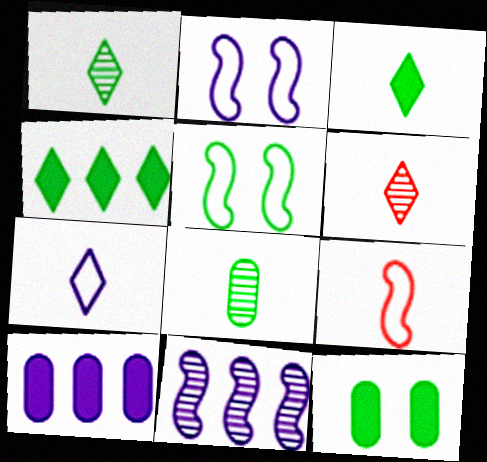[[3, 6, 7], 
[4, 5, 8], 
[5, 6, 10]]